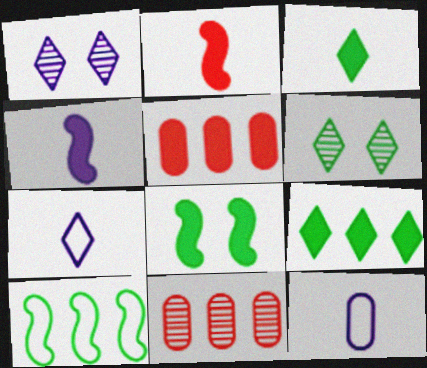[[7, 8, 11]]